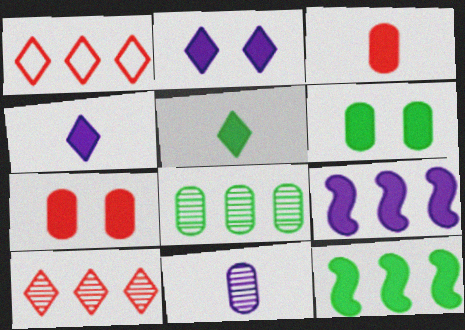[[1, 8, 9], 
[2, 3, 12], 
[4, 7, 12], 
[5, 6, 12], 
[5, 7, 9]]